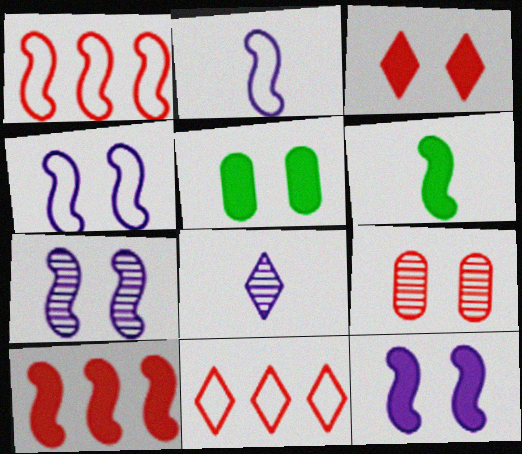[[1, 5, 8], 
[1, 6, 7], 
[3, 5, 12], 
[4, 7, 12], 
[6, 10, 12]]